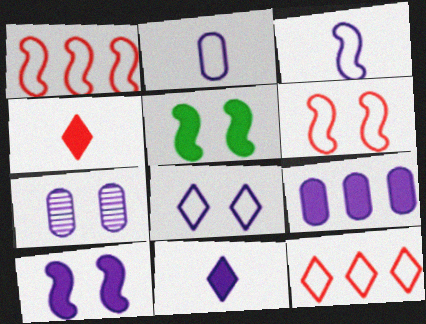[[2, 7, 9], 
[4, 5, 9], 
[7, 8, 10], 
[9, 10, 11]]